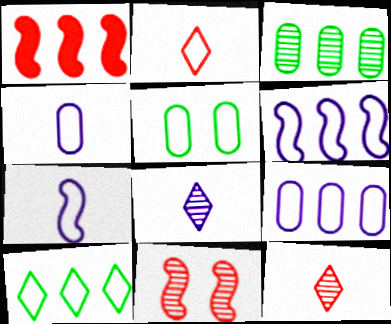[[1, 5, 8], 
[2, 5, 6], 
[3, 8, 11]]